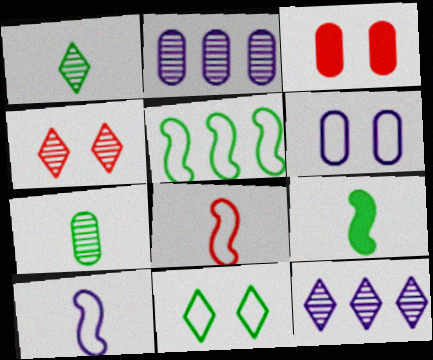[[1, 4, 12]]